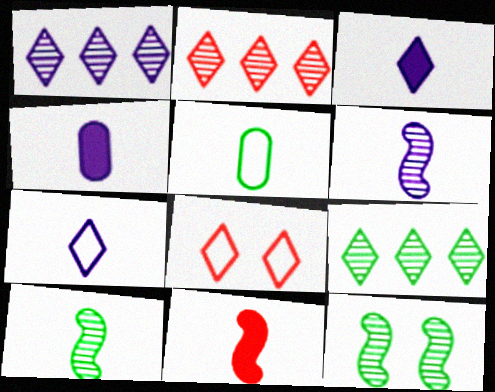[[1, 2, 9], 
[3, 8, 9], 
[4, 6, 7]]